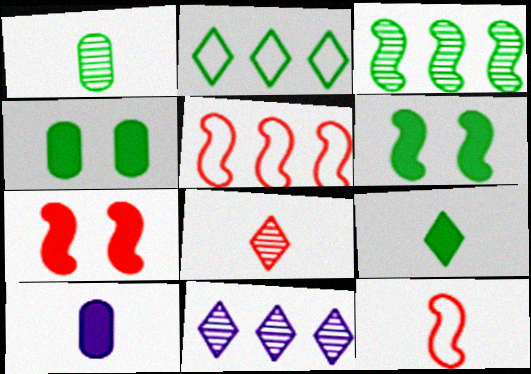[[1, 2, 6], 
[4, 11, 12]]